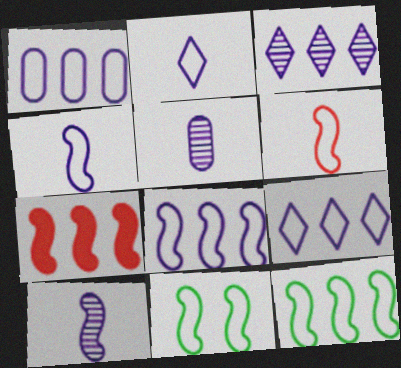[[1, 8, 9], 
[6, 8, 11], 
[7, 10, 11]]